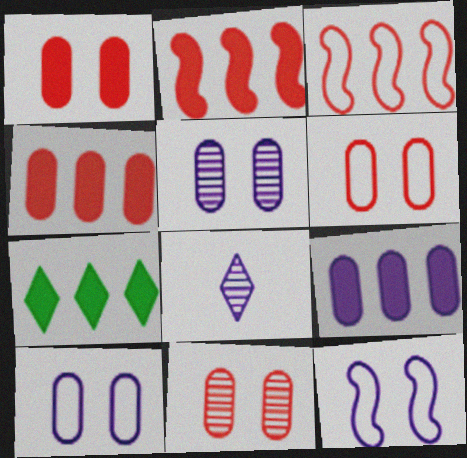[[1, 6, 11], 
[2, 7, 9], 
[8, 9, 12]]